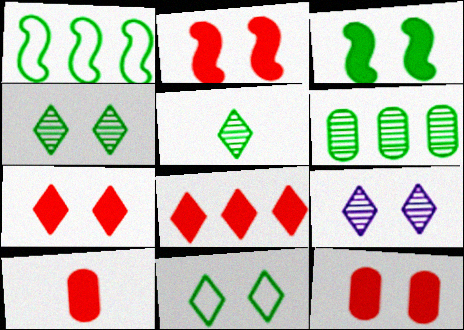[[1, 9, 10], 
[2, 7, 12], 
[2, 8, 10], 
[7, 9, 11]]